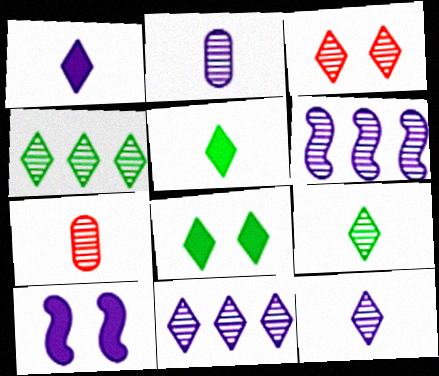[[3, 4, 12], 
[3, 9, 11]]